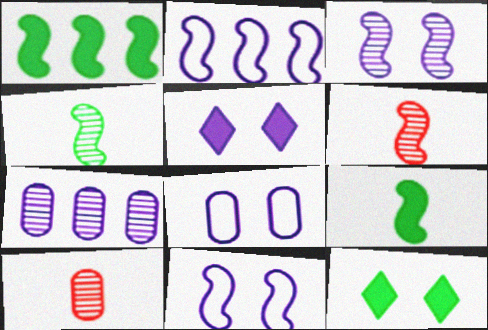[[1, 6, 11], 
[2, 10, 12], 
[3, 5, 8]]